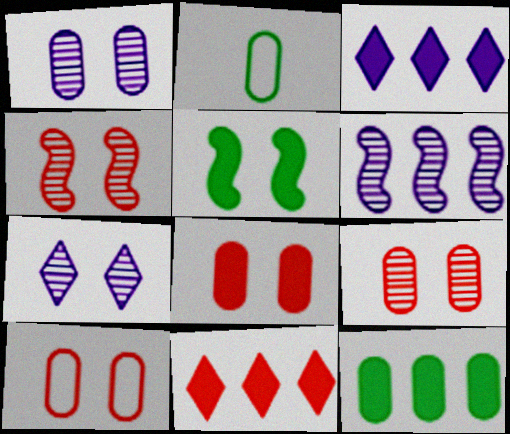[[2, 3, 4], 
[5, 7, 10], 
[8, 9, 10]]